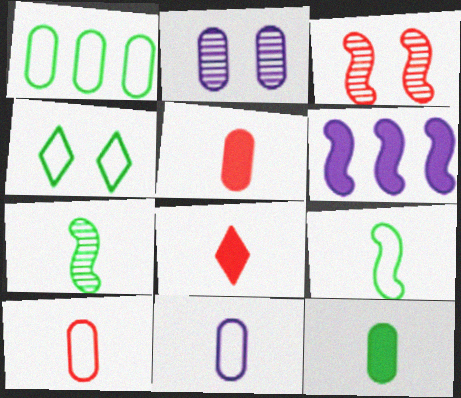[[1, 2, 5], 
[1, 4, 9], 
[3, 6, 9], 
[7, 8, 11]]